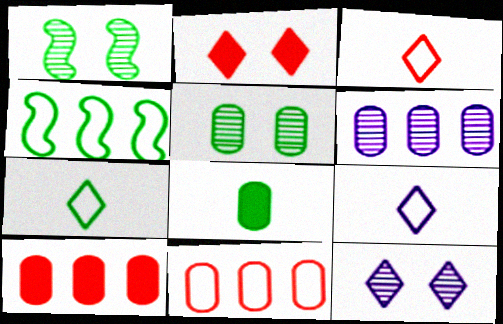[[1, 9, 10], 
[3, 7, 9]]